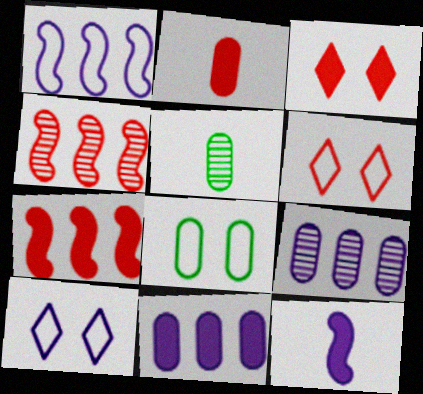[[1, 3, 5], 
[2, 3, 7], 
[2, 4, 6], 
[2, 8, 9], 
[5, 7, 10], 
[9, 10, 12]]